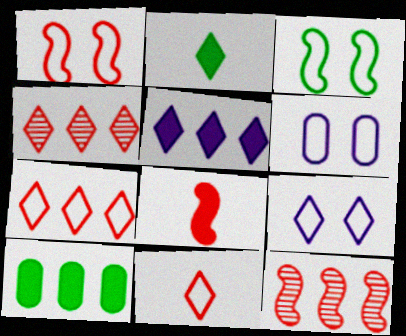[[1, 8, 12], 
[2, 4, 9], 
[2, 6, 12]]